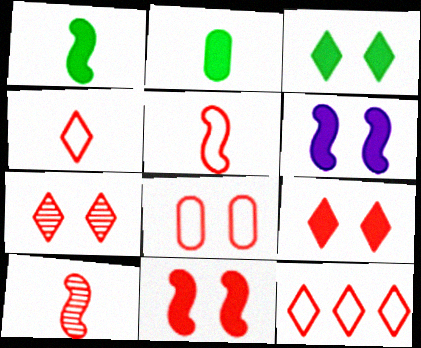[[5, 8, 12], 
[7, 8, 11]]